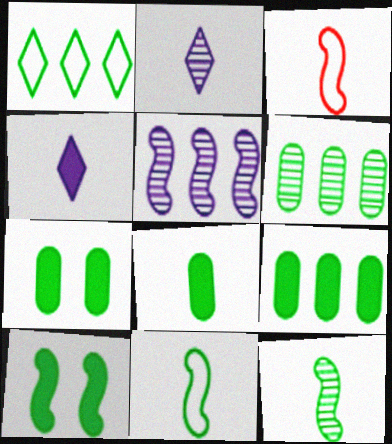[[1, 7, 12], 
[2, 3, 8], 
[3, 5, 10], 
[7, 8, 9]]